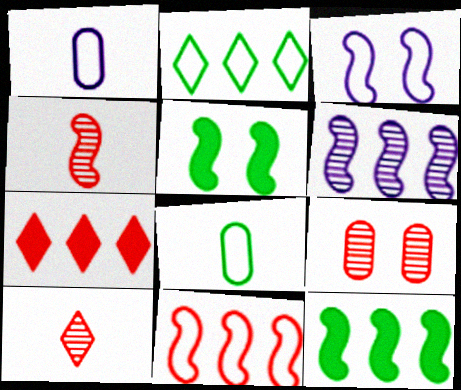[[3, 4, 12], 
[6, 11, 12]]